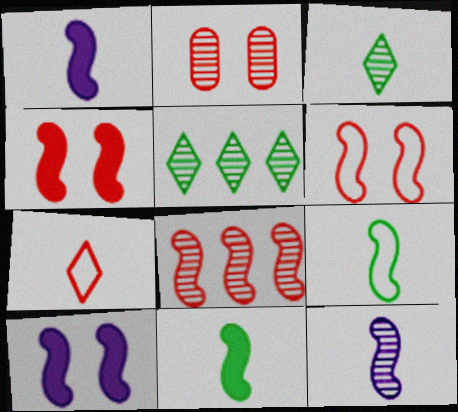[[2, 5, 12], 
[8, 9, 10]]